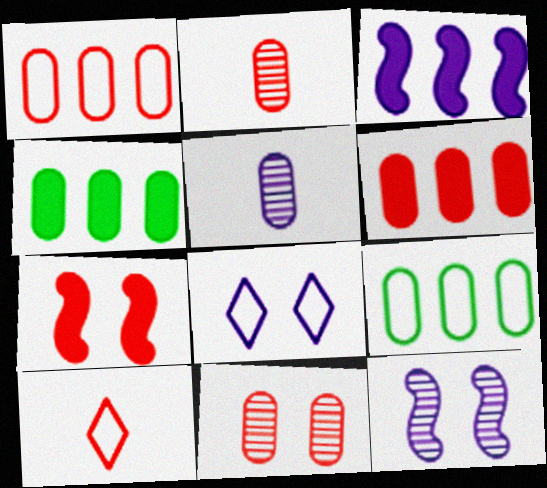[[3, 5, 8], 
[4, 10, 12]]